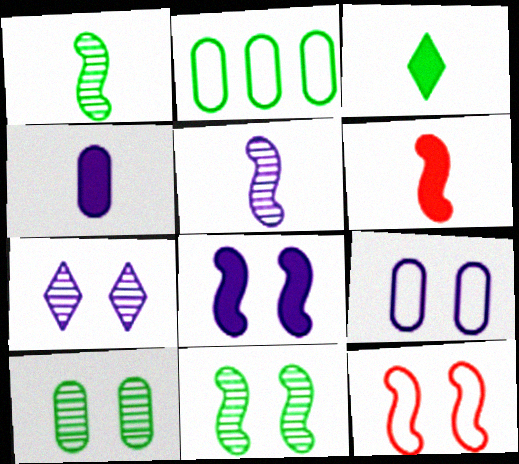[[2, 3, 11], 
[2, 6, 7], 
[3, 4, 6], 
[7, 8, 9], 
[8, 11, 12]]